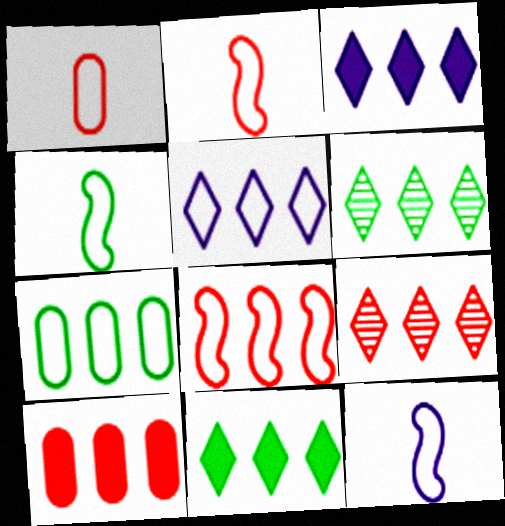[[2, 4, 12], 
[5, 7, 8], 
[5, 9, 11], 
[8, 9, 10]]